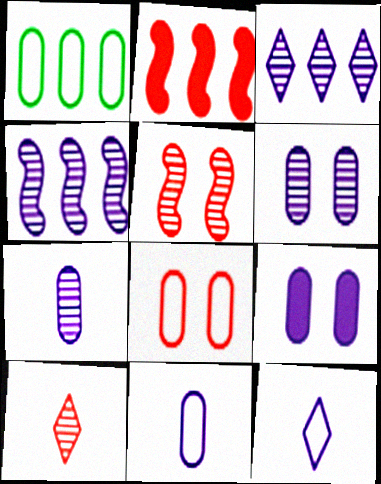[[1, 2, 3], 
[1, 8, 11], 
[2, 8, 10], 
[4, 9, 12]]